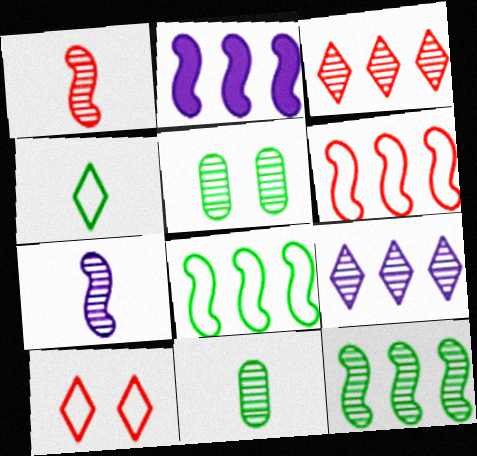[[1, 5, 9], 
[2, 6, 12], 
[2, 10, 11], 
[3, 5, 7]]